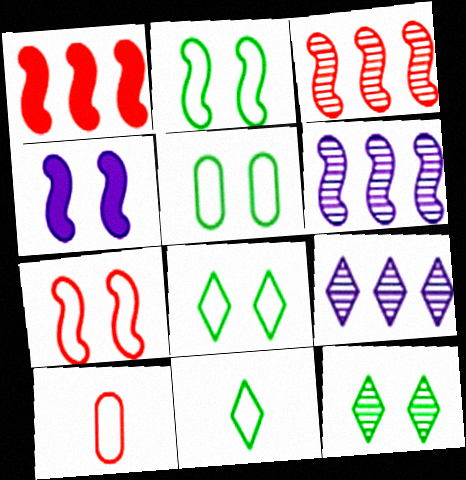[[2, 5, 8]]